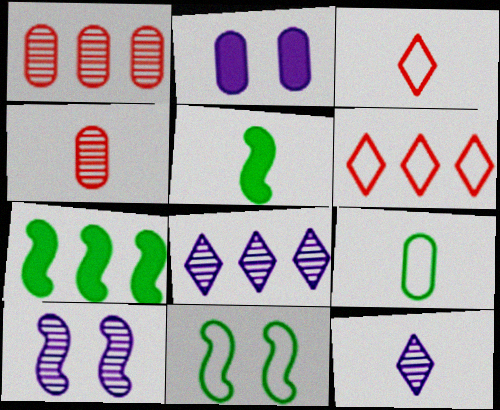[[1, 2, 9]]